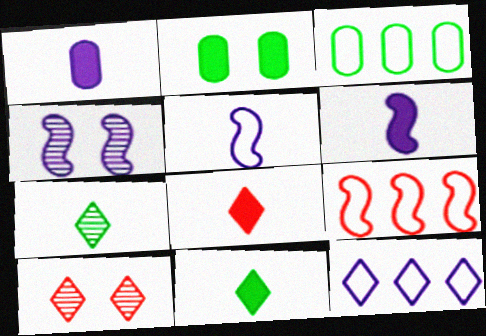[[1, 4, 12], 
[3, 4, 8], 
[3, 6, 10], 
[3, 9, 12], 
[10, 11, 12]]